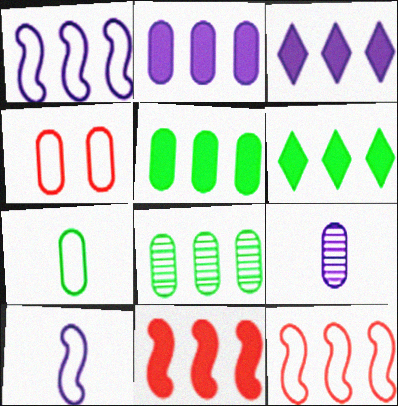[[2, 6, 11], 
[3, 5, 11], 
[3, 8, 12], 
[4, 5, 9]]